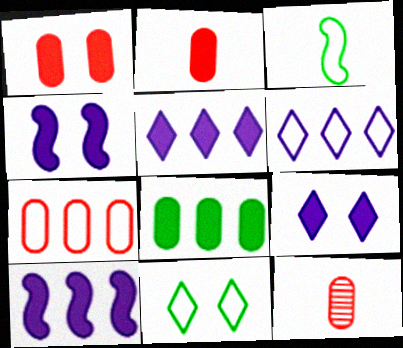[[1, 7, 12], 
[10, 11, 12]]